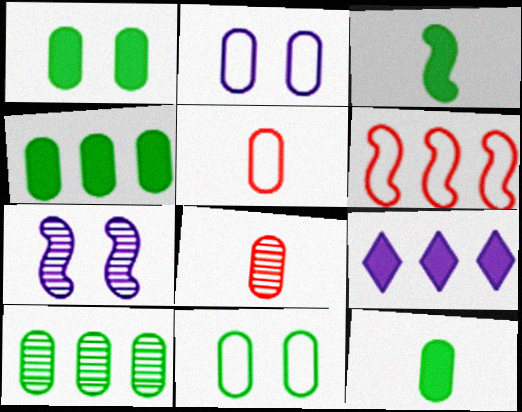[[1, 4, 12], 
[2, 4, 8], 
[3, 6, 7], 
[6, 9, 10], 
[10, 11, 12]]